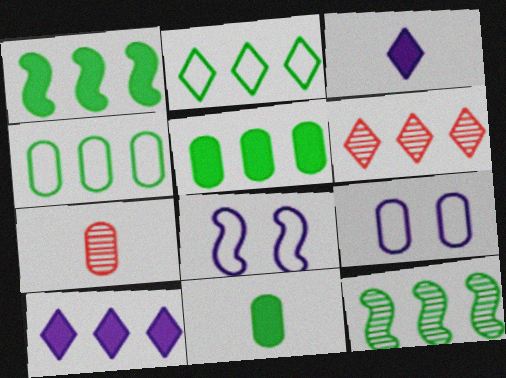[[2, 5, 12], 
[2, 6, 10], 
[5, 7, 9], 
[6, 8, 11]]